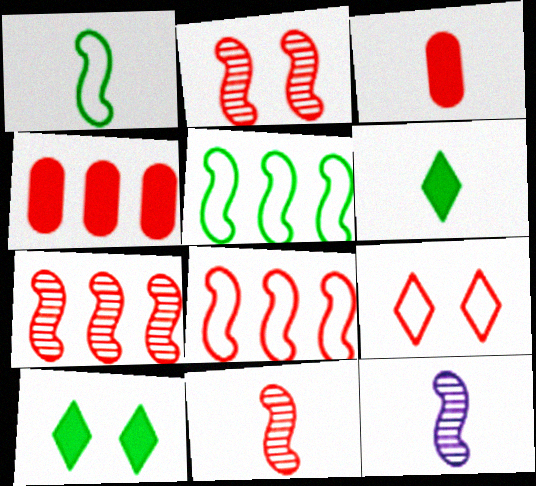[[2, 7, 11], 
[3, 7, 9], 
[4, 9, 11]]